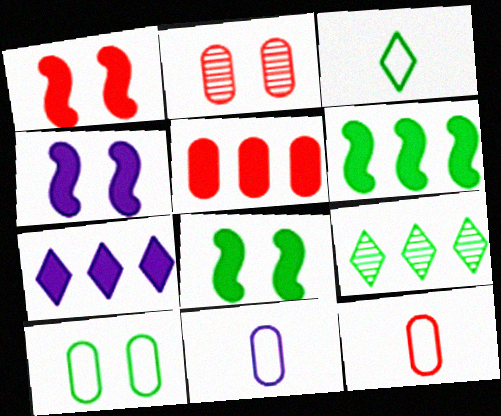[[1, 4, 8], 
[1, 9, 11], 
[2, 5, 12], 
[4, 9, 12], 
[5, 6, 7]]